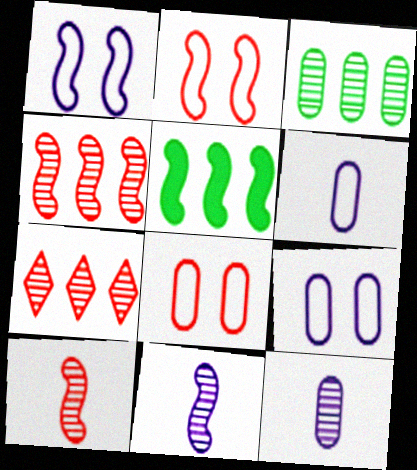[[1, 5, 10], 
[2, 5, 11]]